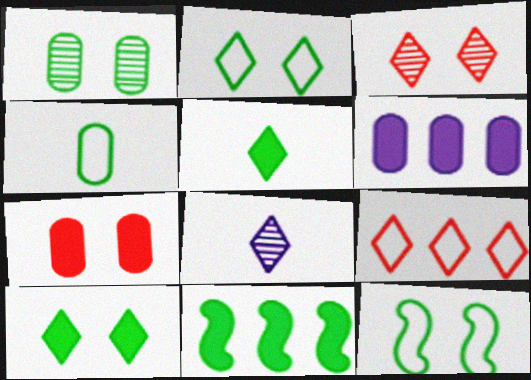[[1, 10, 12], 
[8, 9, 10]]